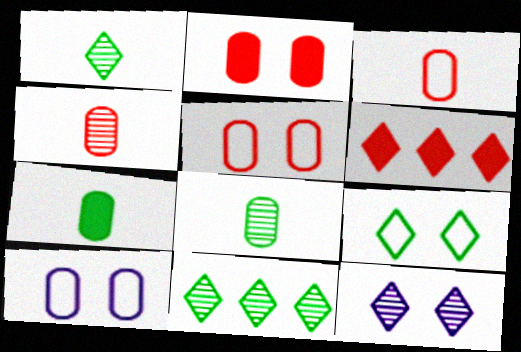[]